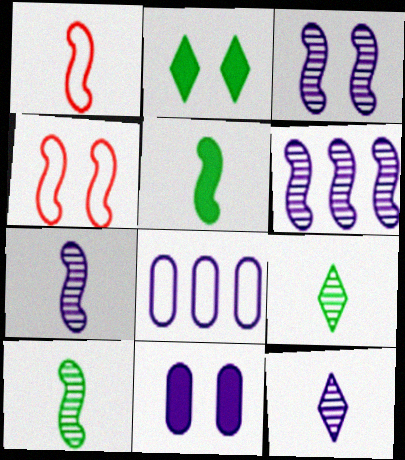[[1, 5, 7], 
[3, 6, 7], 
[4, 5, 6]]